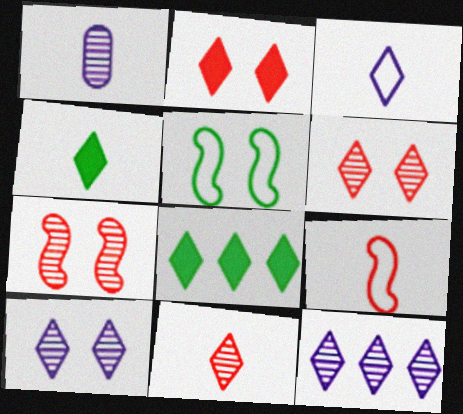[[1, 4, 9], 
[3, 4, 11], 
[3, 6, 8]]